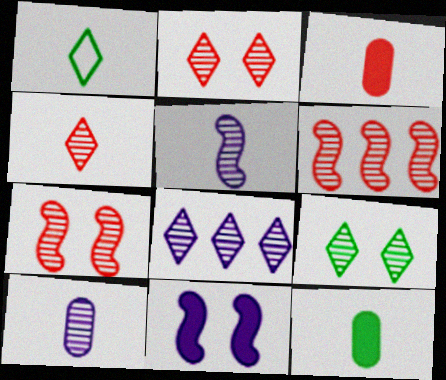[[1, 3, 5], 
[4, 8, 9], 
[6, 9, 10]]